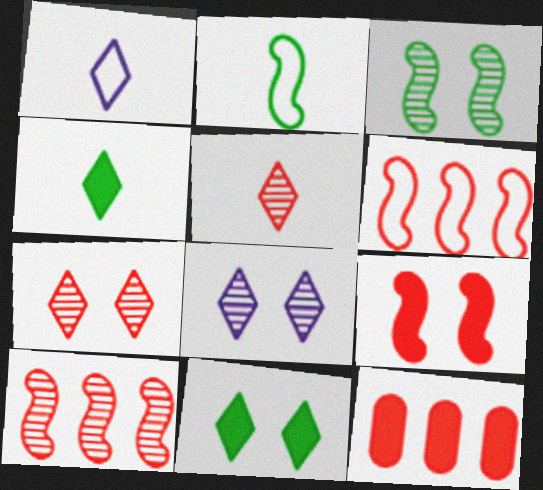[[1, 3, 12], 
[1, 4, 5], 
[2, 8, 12]]